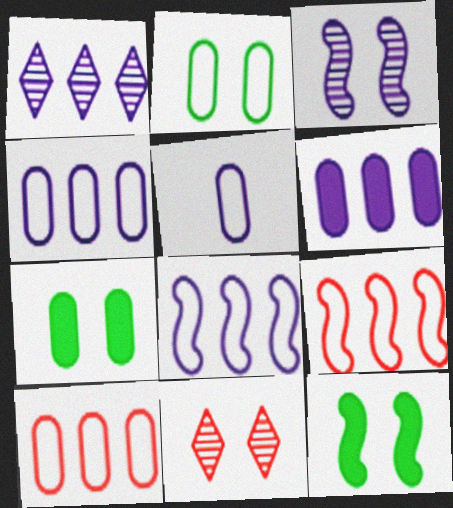[[1, 6, 8], 
[2, 5, 10]]